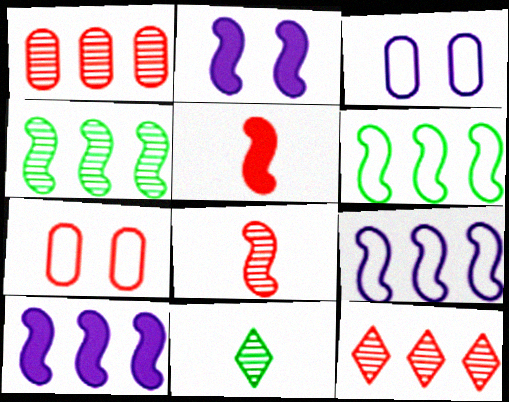[[2, 6, 8], 
[5, 7, 12], 
[7, 10, 11]]